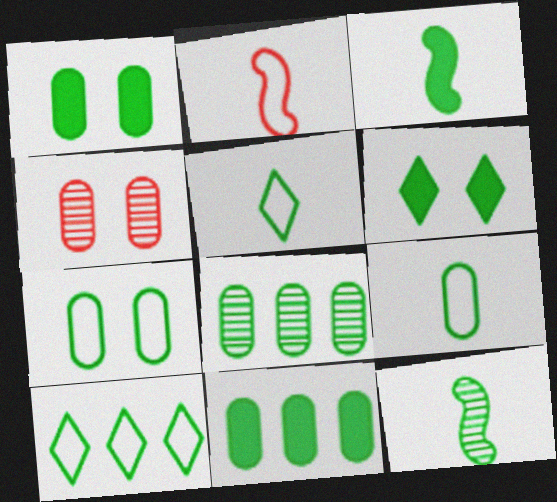[[1, 8, 9], 
[1, 10, 12], 
[3, 6, 11]]